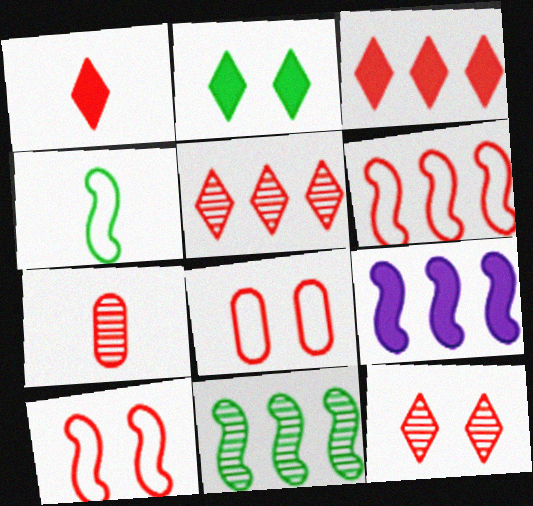[[3, 7, 10], 
[6, 9, 11]]